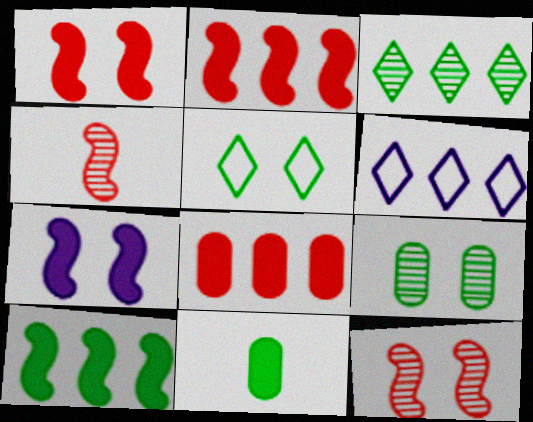[[6, 11, 12]]